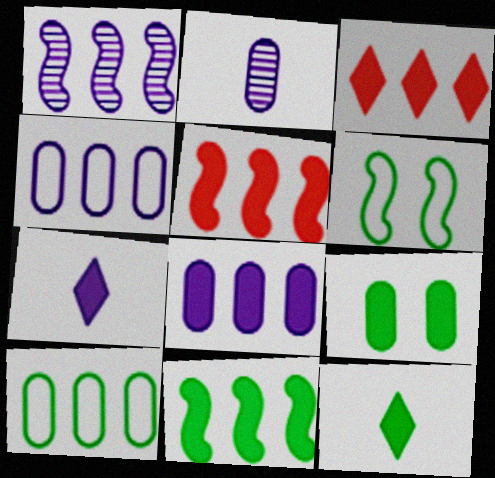[[1, 3, 10], 
[2, 3, 6], 
[3, 8, 11], 
[5, 7, 9], 
[9, 11, 12]]